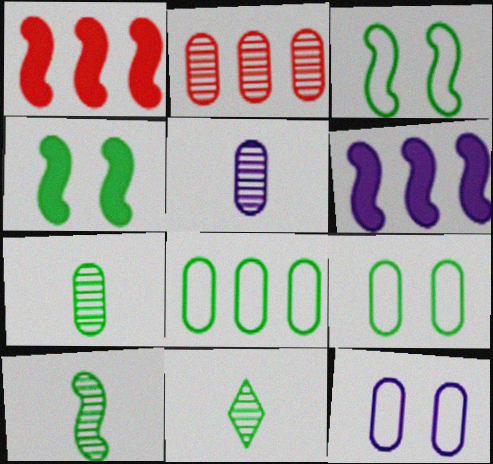[[1, 11, 12], 
[4, 8, 11], 
[7, 10, 11]]